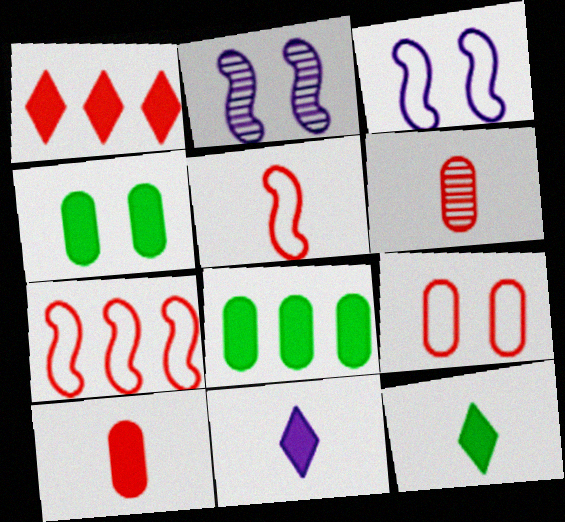[]